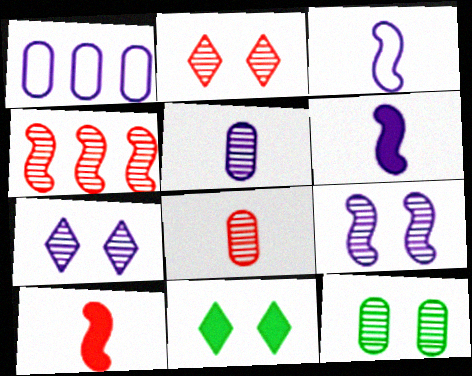[[1, 6, 7], 
[2, 4, 8], 
[2, 9, 12]]